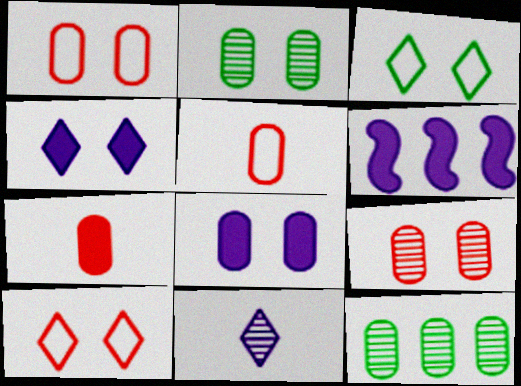[[1, 2, 8], 
[5, 8, 12]]